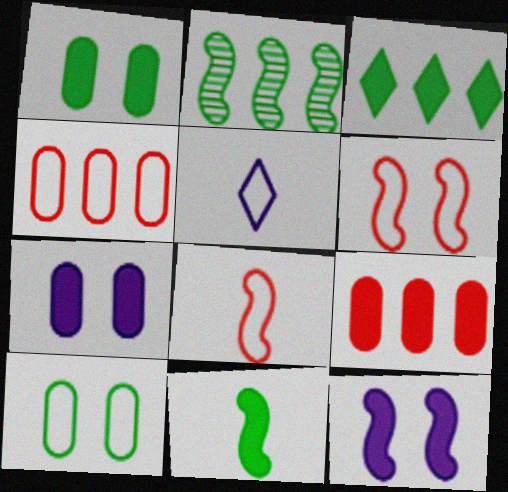[[1, 3, 11], 
[2, 8, 12]]